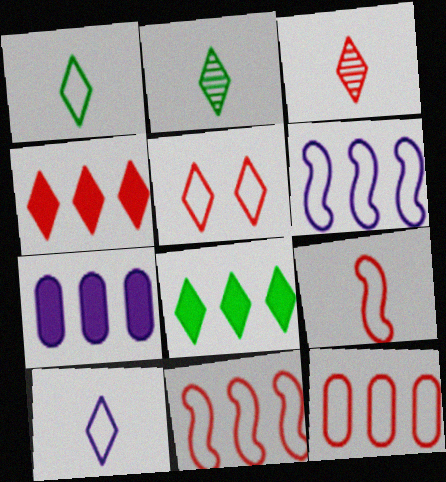[[3, 4, 5], 
[5, 9, 12]]